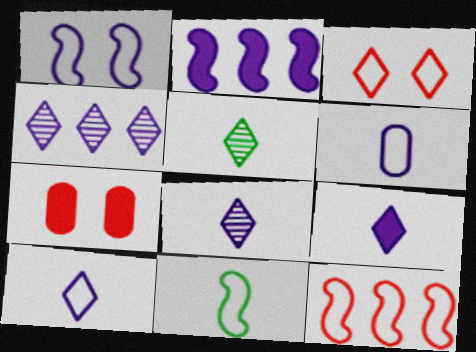[[1, 11, 12], 
[4, 7, 11], 
[8, 9, 10]]